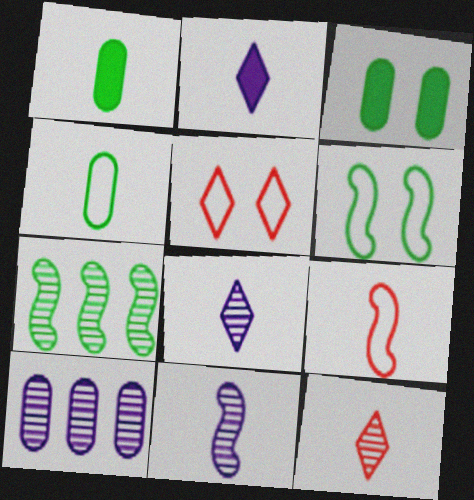[[1, 8, 9]]